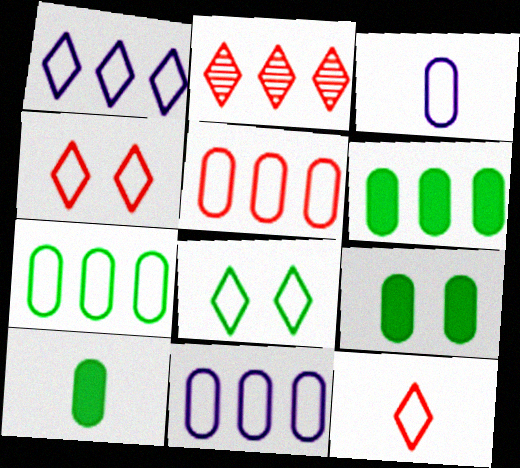[[1, 8, 12], 
[5, 7, 11], 
[6, 9, 10]]